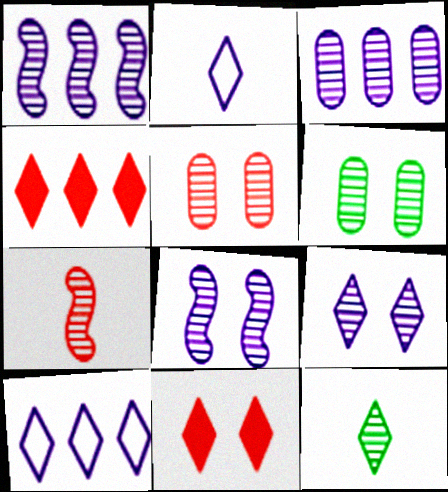[[1, 5, 12], 
[10, 11, 12]]